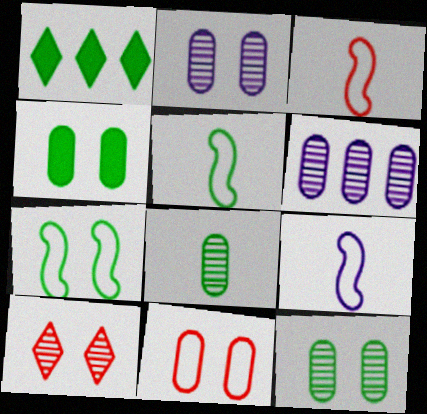[[1, 2, 3], 
[1, 5, 12], 
[1, 7, 8], 
[2, 4, 11], 
[3, 5, 9]]